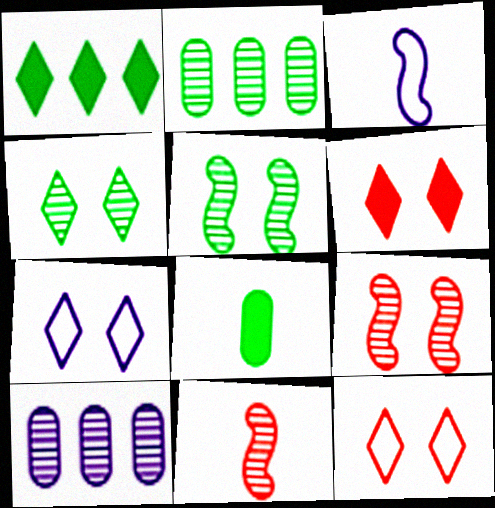[[2, 3, 6], 
[4, 6, 7], 
[4, 10, 11]]